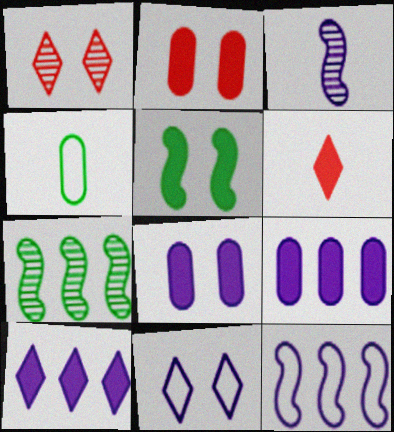[[3, 4, 6], 
[3, 9, 11], 
[5, 6, 9]]